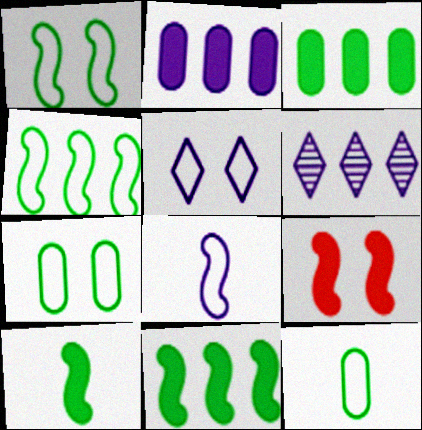[[6, 9, 12]]